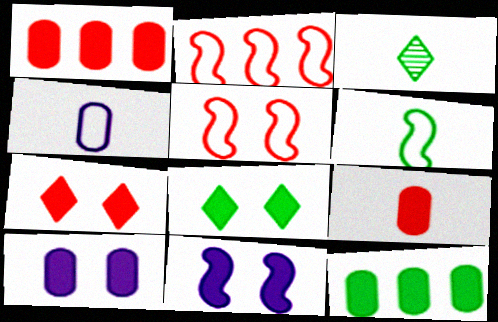[[2, 3, 10], 
[9, 10, 12]]